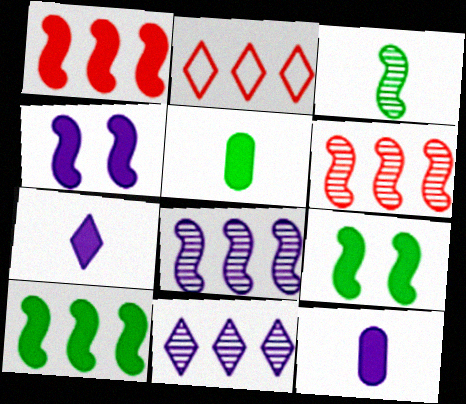[]